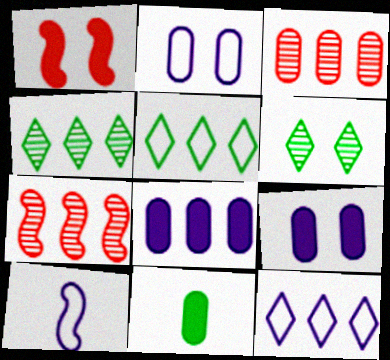[[1, 2, 6], 
[2, 3, 11], 
[2, 10, 12], 
[5, 7, 8]]